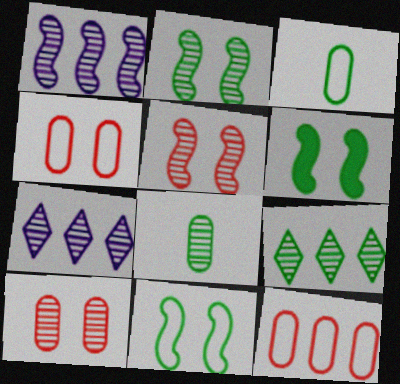[[2, 6, 11], 
[2, 8, 9], 
[3, 6, 9], 
[5, 7, 8]]